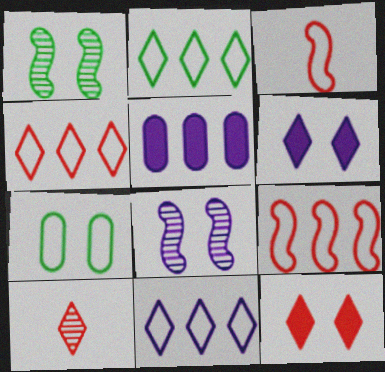[[2, 4, 11], 
[2, 6, 10], 
[3, 7, 11], 
[4, 10, 12], 
[7, 8, 12]]